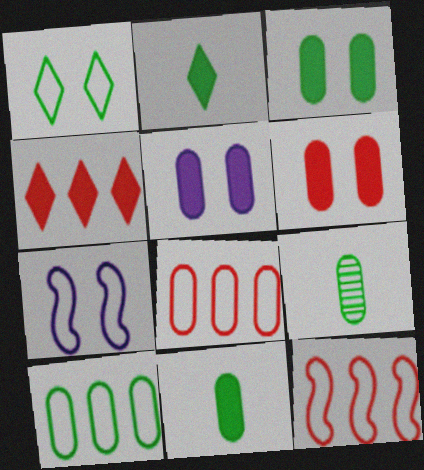[[3, 5, 6], 
[3, 9, 10], 
[4, 7, 9], 
[5, 8, 9]]